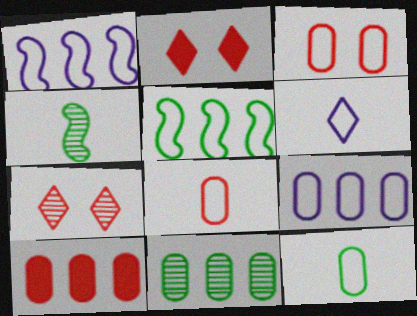[[2, 4, 9], 
[3, 5, 6], 
[3, 9, 12], 
[9, 10, 11]]